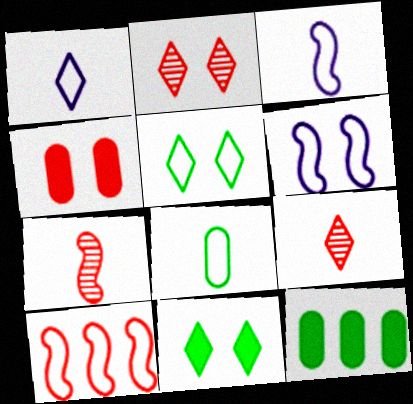[[2, 3, 12], 
[4, 9, 10], 
[6, 9, 12]]